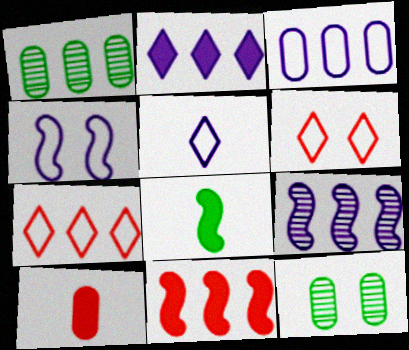[[2, 3, 9], 
[3, 4, 5], 
[3, 10, 12], 
[5, 11, 12]]